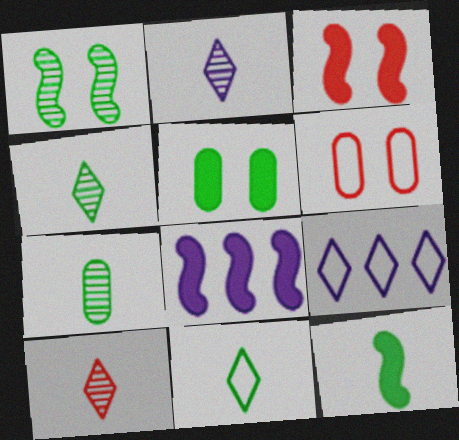[[2, 4, 10], 
[3, 7, 9], 
[3, 8, 12], 
[4, 6, 8], 
[7, 11, 12]]